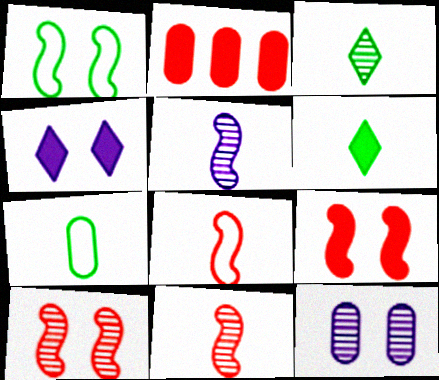[[2, 7, 12]]